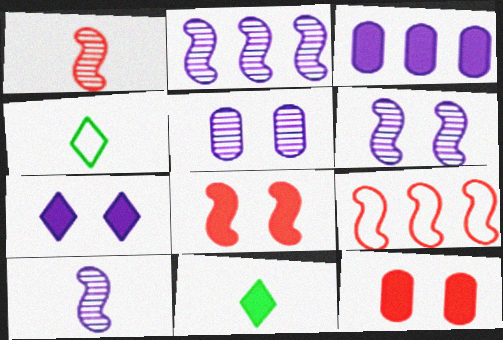[[1, 8, 9], 
[2, 4, 12], 
[2, 6, 10], 
[3, 8, 11], 
[5, 9, 11]]